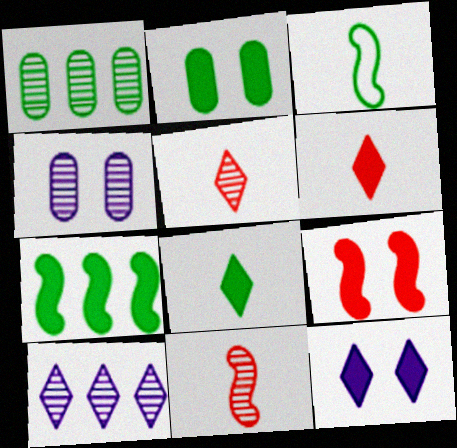[[2, 7, 8], 
[2, 9, 12]]